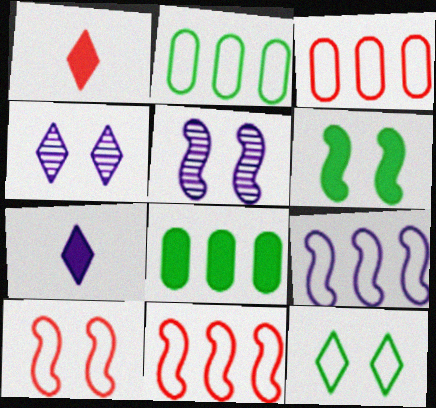[[1, 2, 5], 
[5, 6, 10]]